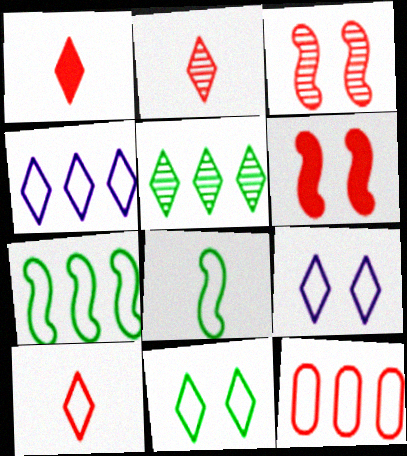[[1, 2, 10], 
[1, 3, 12], 
[1, 5, 9], 
[2, 6, 12], 
[4, 7, 12], 
[4, 10, 11], 
[8, 9, 12]]